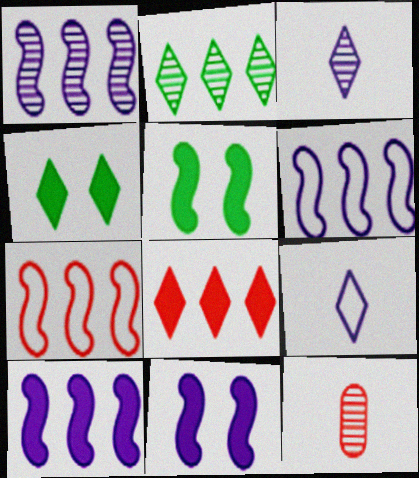[[1, 6, 10], 
[4, 6, 12]]